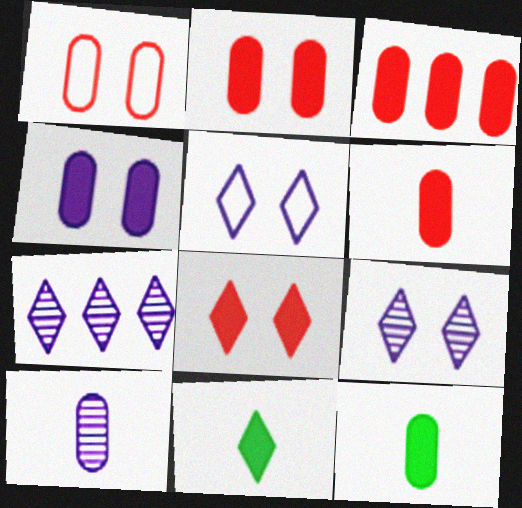[[2, 3, 6], 
[3, 4, 12]]